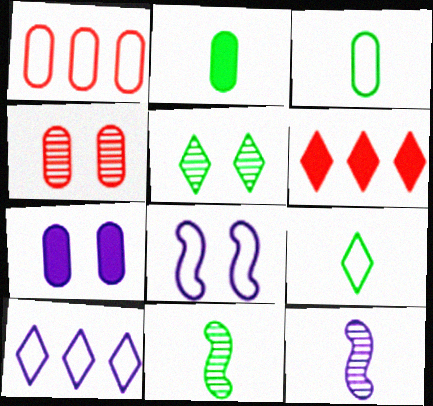[[1, 8, 9], 
[2, 9, 11], 
[7, 10, 12]]